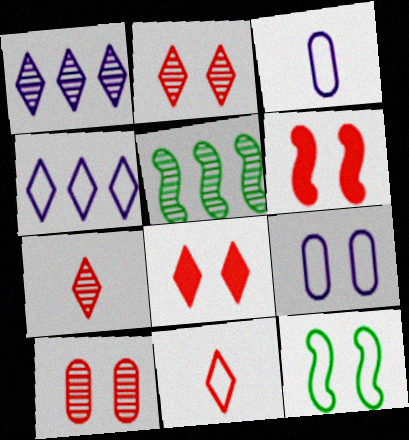[[3, 5, 8]]